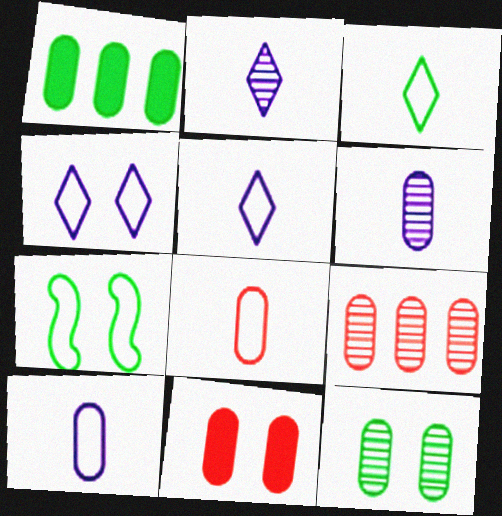[[6, 9, 12], 
[8, 9, 11]]